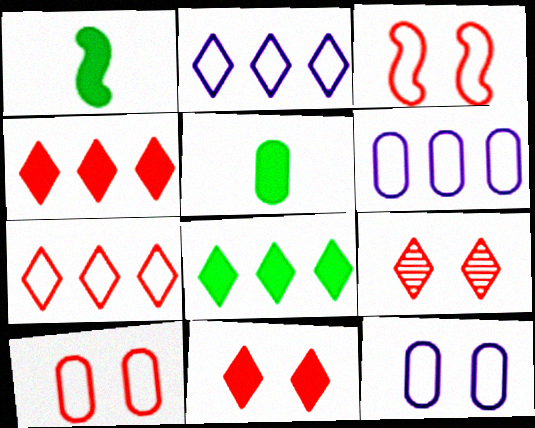[[1, 6, 9]]